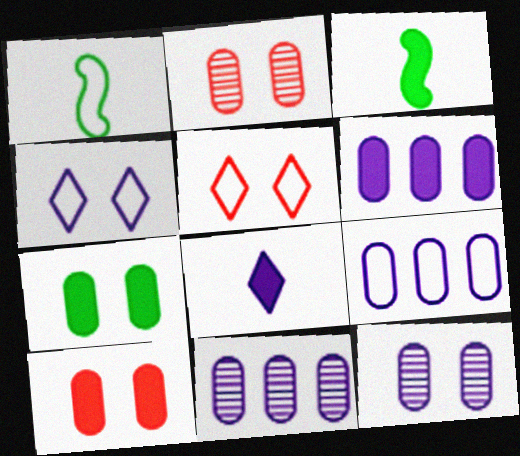[[1, 5, 9], 
[3, 5, 11], 
[6, 9, 11]]